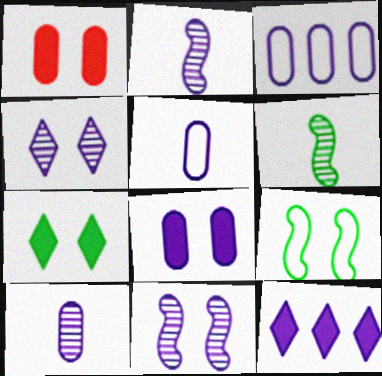[[1, 4, 9], 
[3, 8, 10], 
[5, 11, 12]]